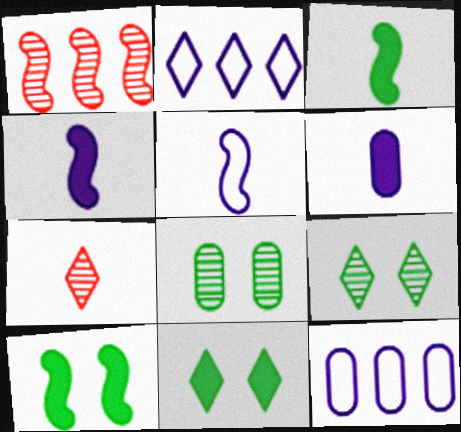[[1, 5, 10], 
[2, 7, 11], 
[7, 10, 12]]